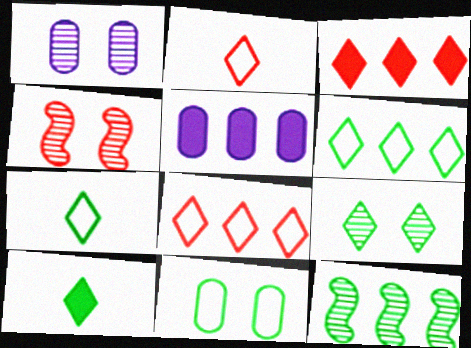[[1, 4, 9], 
[4, 5, 7], 
[5, 8, 12], 
[6, 9, 10], 
[10, 11, 12]]